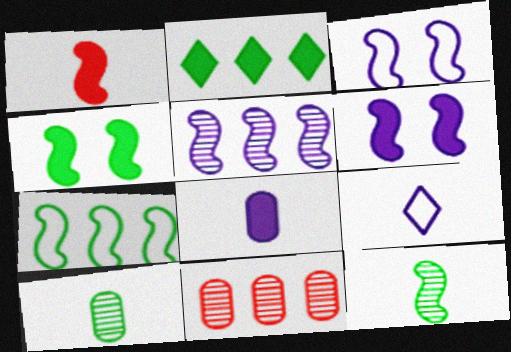[[1, 9, 10], 
[4, 7, 12], 
[4, 9, 11]]